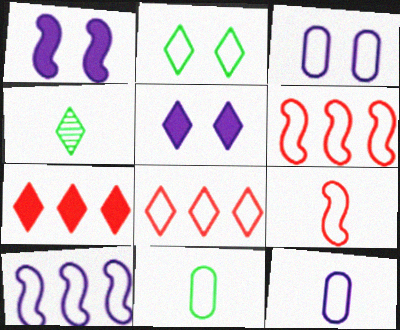[[2, 6, 12], 
[4, 5, 8]]